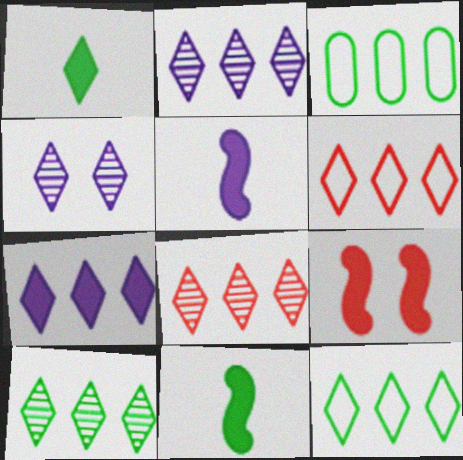[[1, 4, 6], 
[2, 8, 10], 
[6, 7, 10], 
[7, 8, 12]]